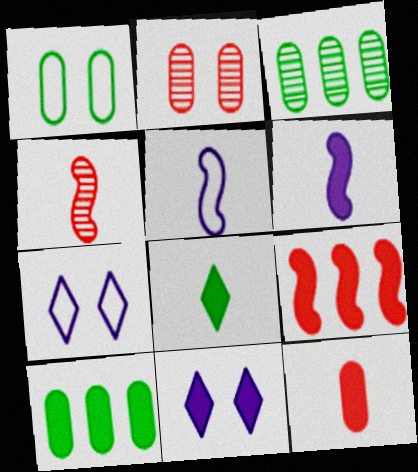[[4, 7, 10], 
[6, 8, 12]]